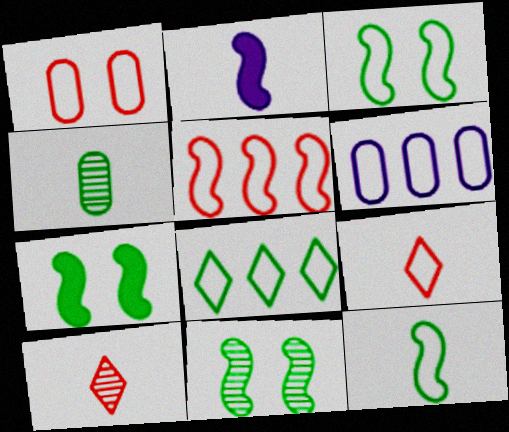[[1, 5, 9], 
[2, 4, 9], 
[2, 5, 11], 
[3, 6, 9], 
[3, 7, 11], 
[4, 7, 8], 
[5, 6, 8], 
[6, 7, 10]]